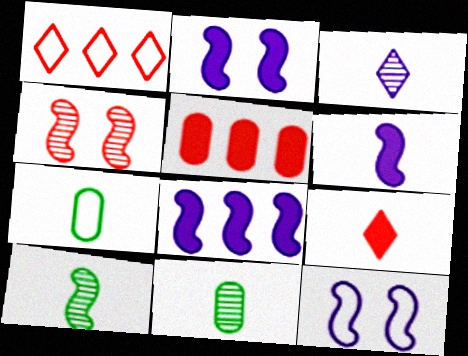[[1, 2, 11], 
[1, 7, 12], 
[2, 6, 8]]